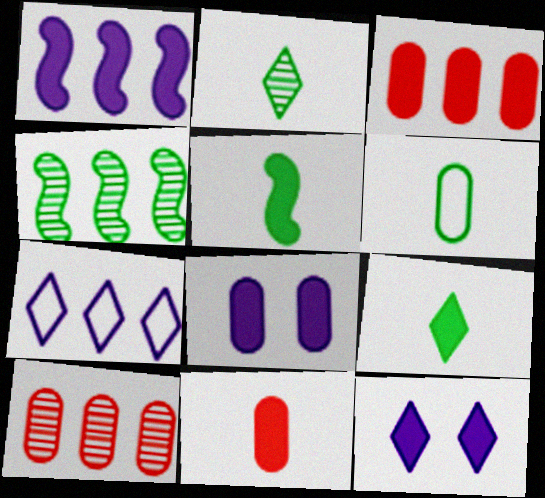[[2, 5, 6], 
[3, 4, 7], 
[3, 5, 12], 
[6, 8, 10]]